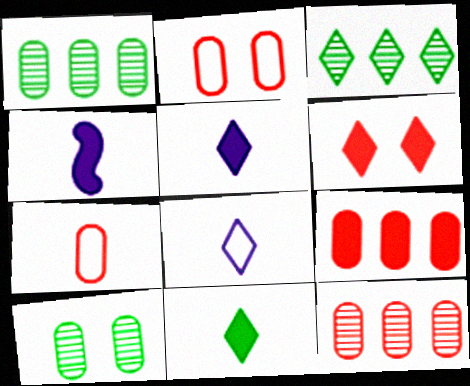[[2, 3, 4], 
[3, 6, 8]]